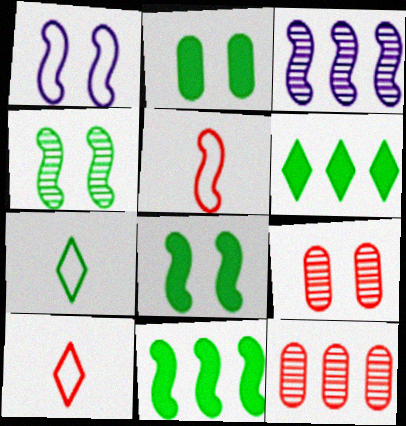[[2, 3, 10], 
[3, 5, 8]]